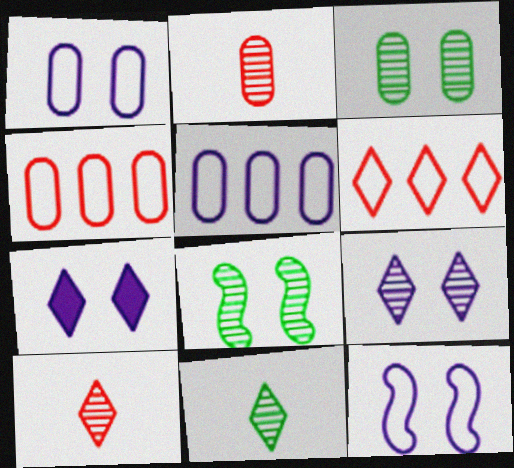[[6, 7, 11]]